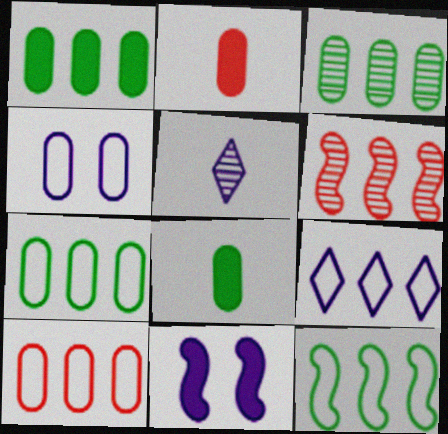[[1, 3, 7], 
[1, 6, 9], 
[2, 3, 4], 
[9, 10, 12]]